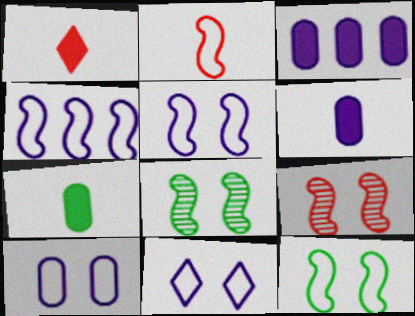[[2, 4, 12], 
[5, 10, 11]]